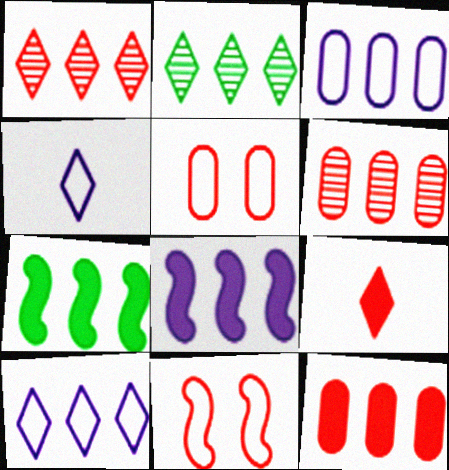[[1, 3, 7], 
[6, 7, 10], 
[6, 9, 11]]